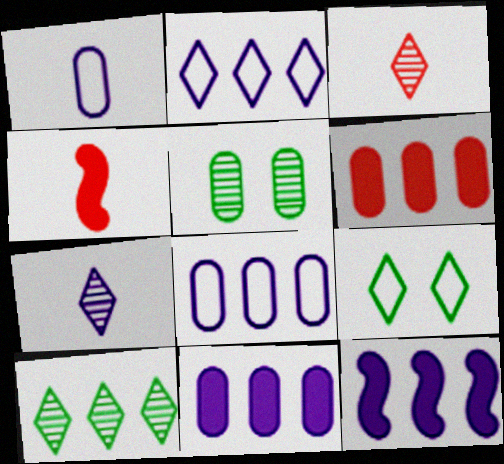[[1, 5, 6], 
[2, 4, 5]]